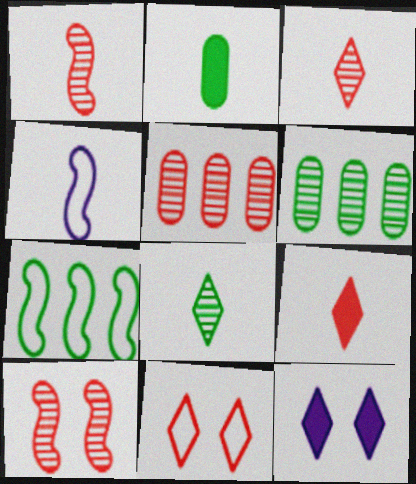[[2, 3, 4], 
[3, 5, 10]]